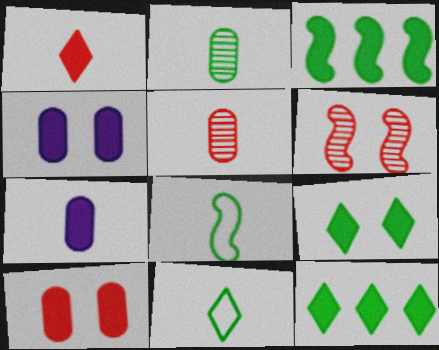[[1, 3, 4]]